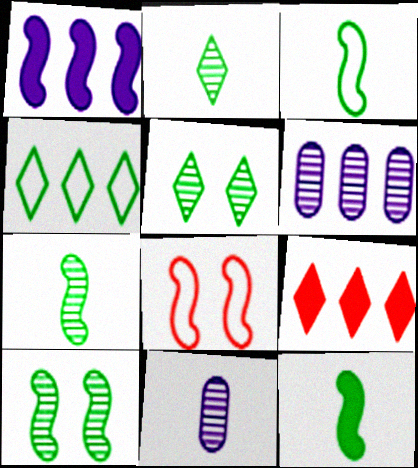[[1, 7, 8], 
[3, 7, 12]]